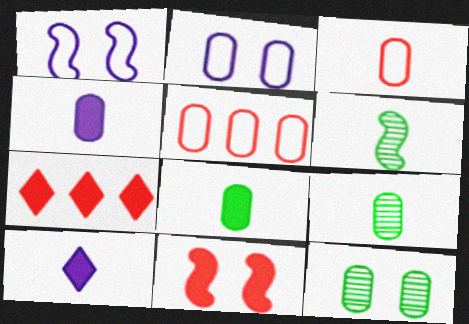[[1, 7, 9], 
[2, 6, 7], 
[3, 4, 9], 
[3, 6, 10], 
[4, 5, 12]]